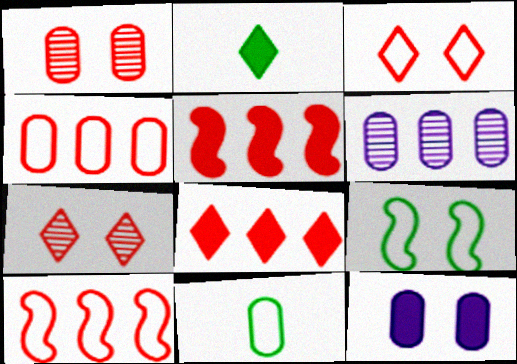[[2, 5, 12], 
[7, 9, 12]]